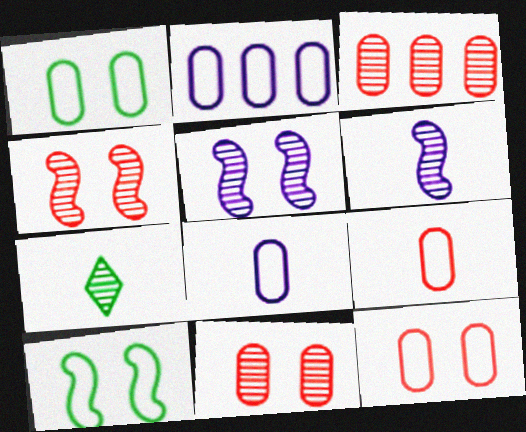[[1, 2, 9], 
[3, 5, 7]]